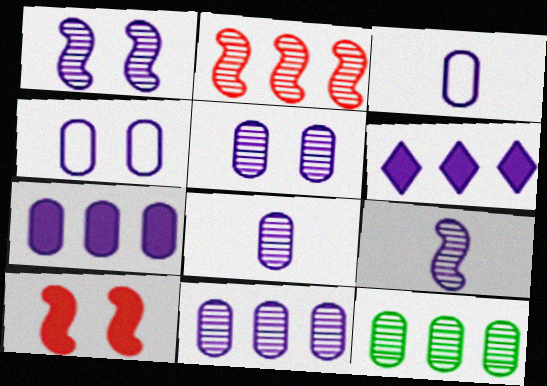[[1, 3, 6], 
[3, 5, 7], 
[4, 6, 9], 
[4, 7, 8], 
[5, 8, 11]]